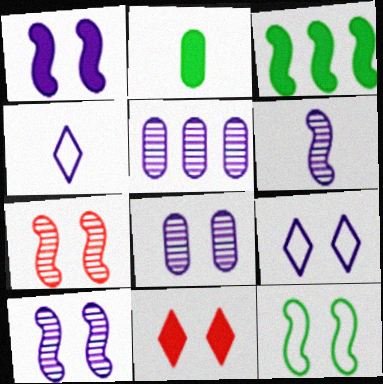[[1, 4, 5], 
[1, 7, 12], 
[1, 8, 9], 
[8, 11, 12]]